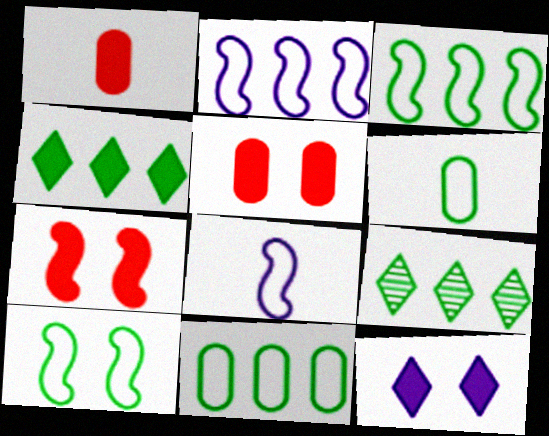[[5, 8, 9]]